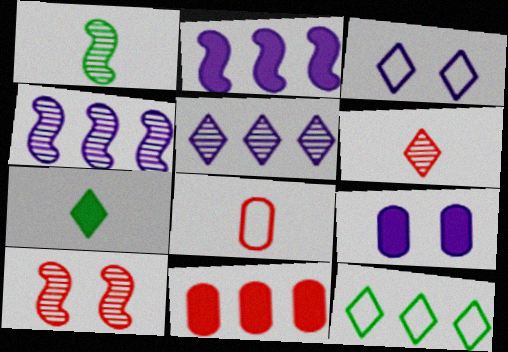[[1, 3, 11], 
[1, 4, 10], 
[4, 11, 12]]